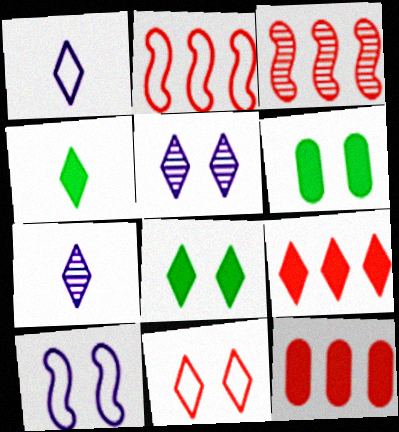[[1, 3, 6], 
[2, 6, 7], 
[5, 8, 11]]